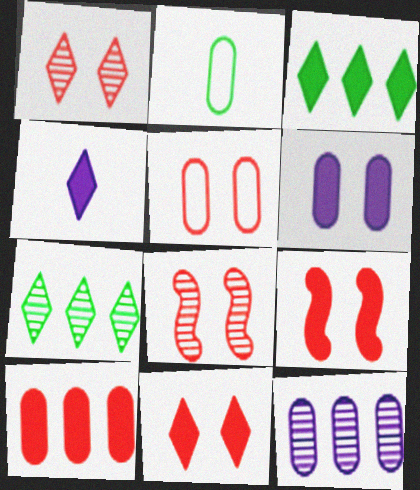[[1, 5, 9], 
[3, 4, 11], 
[5, 8, 11]]